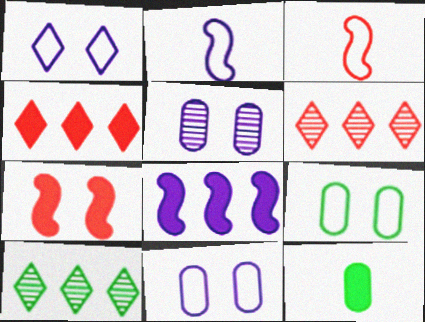[]